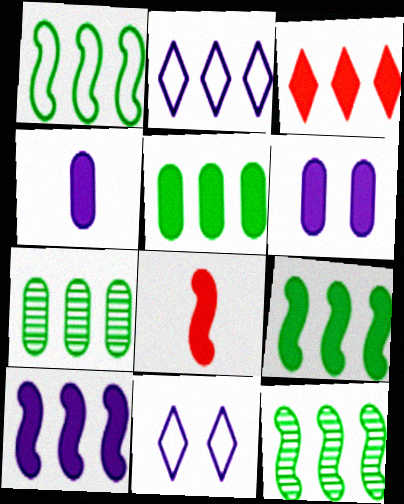[[1, 9, 12], 
[3, 5, 10], 
[7, 8, 11]]